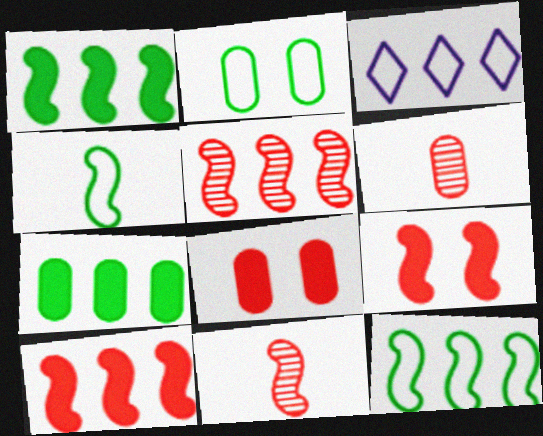[[3, 5, 7]]